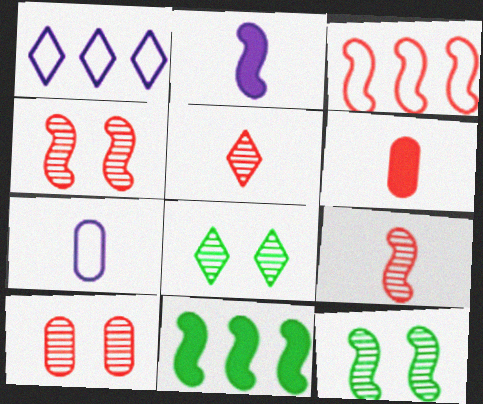[[1, 6, 12], 
[2, 3, 12]]